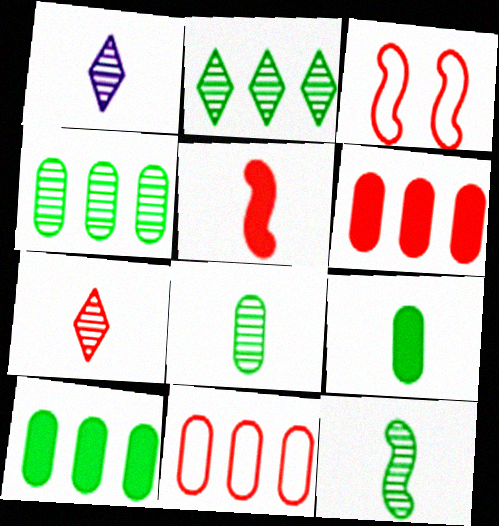[[1, 3, 10], 
[3, 6, 7]]